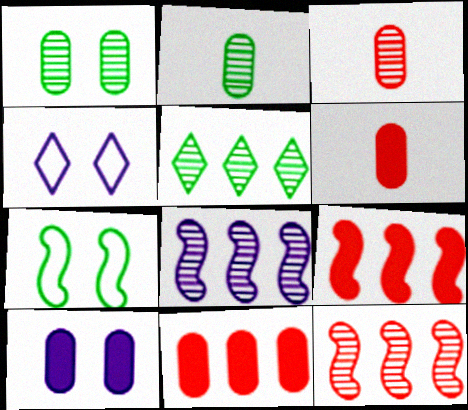[[2, 4, 9]]